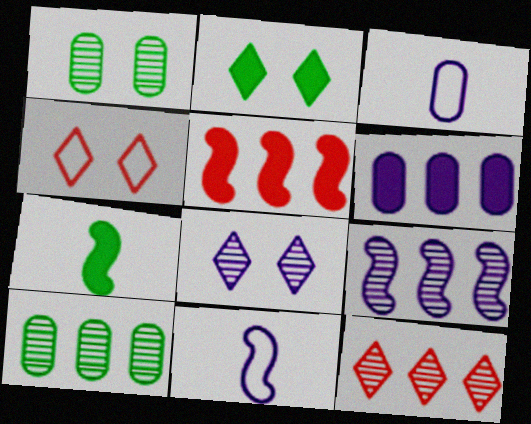[[2, 4, 8], 
[6, 8, 11], 
[9, 10, 12]]